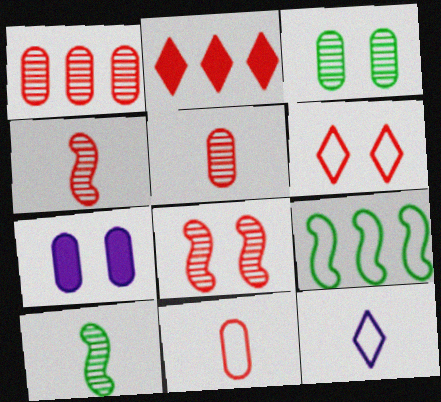[[2, 8, 11]]